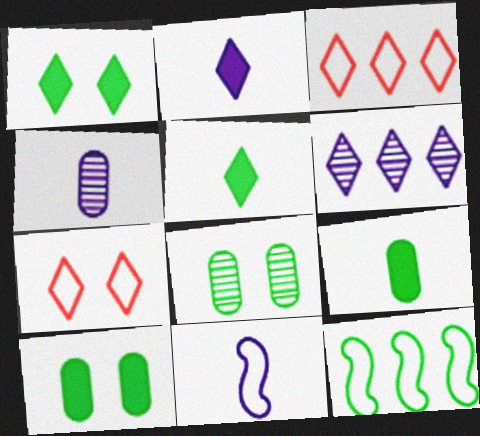[[2, 4, 11], 
[5, 6, 7], 
[5, 8, 12]]